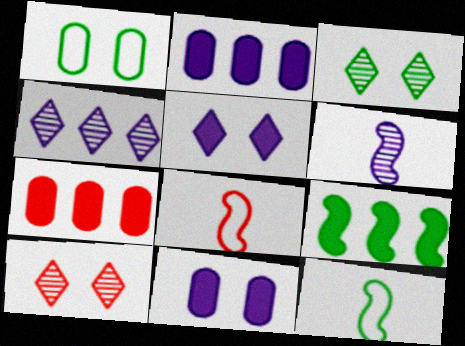[[2, 3, 8], 
[2, 10, 12], 
[7, 8, 10]]